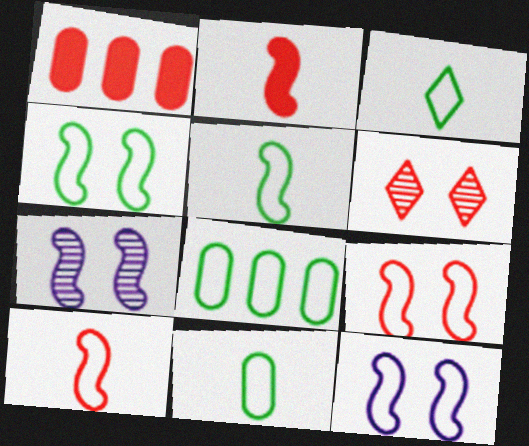[[1, 3, 7], 
[1, 6, 10], 
[3, 4, 8], 
[3, 5, 11], 
[4, 9, 12]]